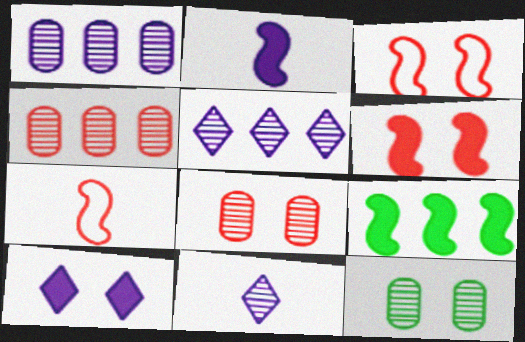[[2, 6, 9], 
[3, 10, 12]]